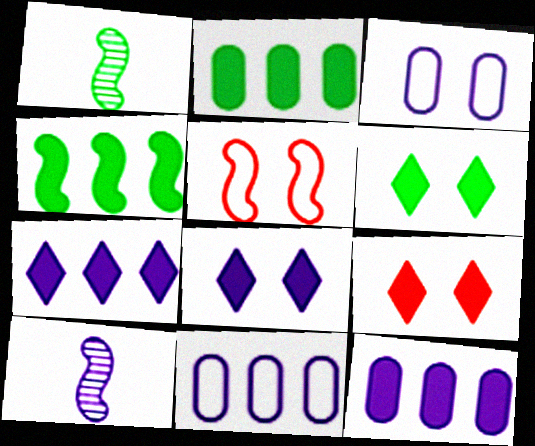[[1, 9, 11], 
[3, 7, 10], 
[4, 5, 10], 
[6, 8, 9], 
[8, 10, 11]]